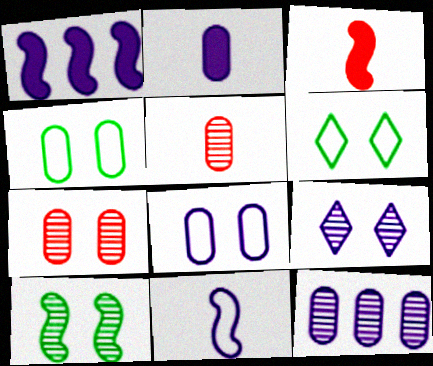[[1, 5, 6], 
[2, 8, 12], 
[3, 6, 12], 
[7, 9, 10]]